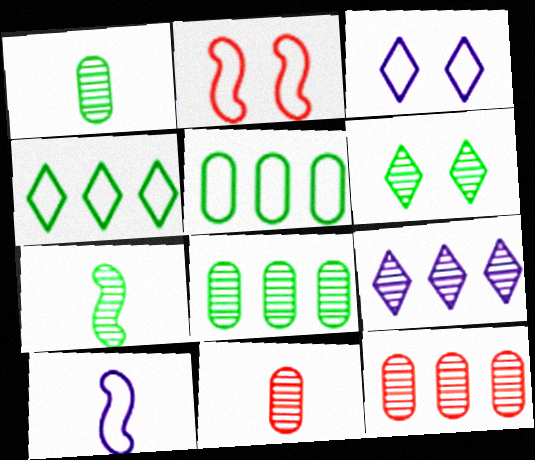[[6, 7, 8]]